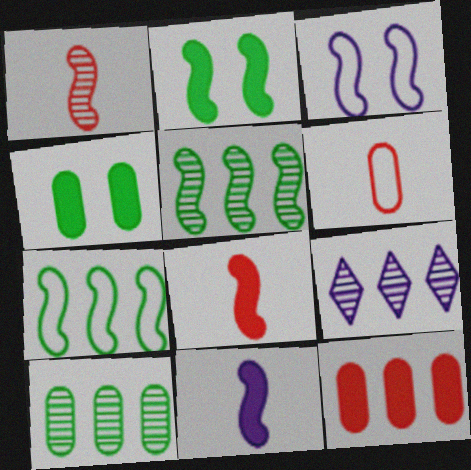[[2, 6, 9], 
[3, 5, 8], 
[7, 9, 12]]